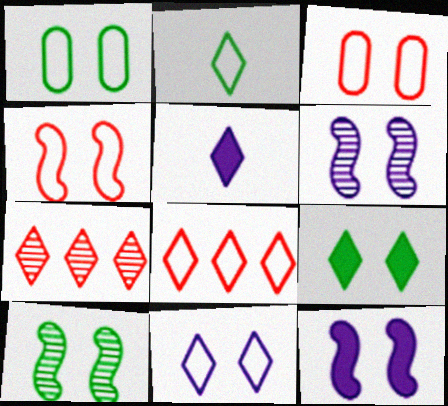[[1, 4, 11], 
[1, 9, 10], 
[2, 8, 11], 
[3, 6, 9], 
[4, 10, 12]]